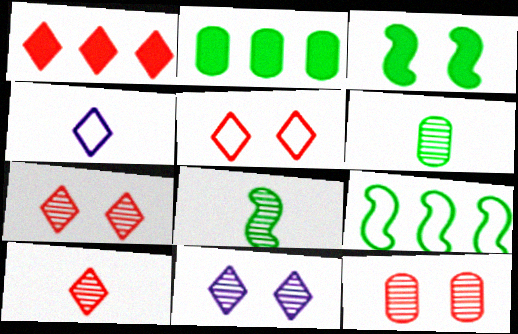[[1, 5, 10], 
[3, 8, 9]]